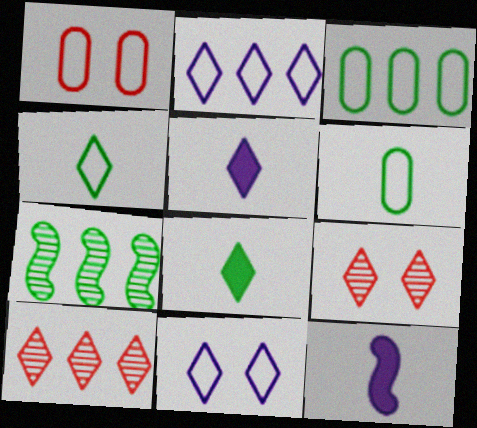[[1, 5, 7], 
[2, 8, 9], 
[3, 9, 12], 
[8, 10, 11]]